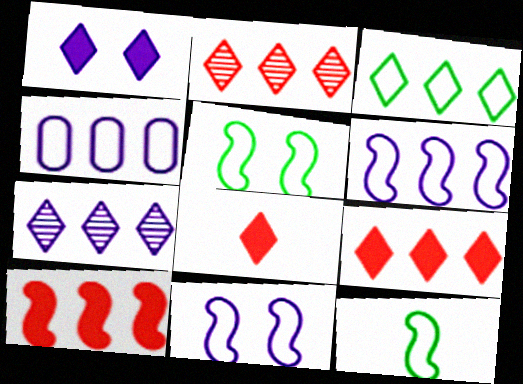[[3, 7, 9]]